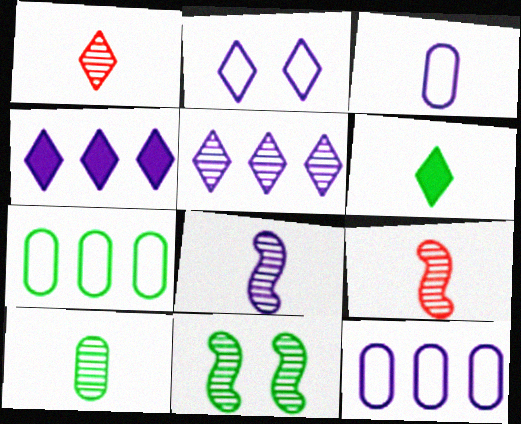[[1, 8, 10], 
[3, 6, 9], 
[6, 7, 11]]